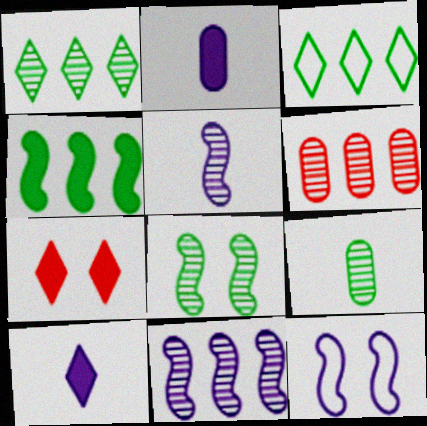[[1, 6, 11], 
[1, 8, 9], 
[2, 4, 7]]